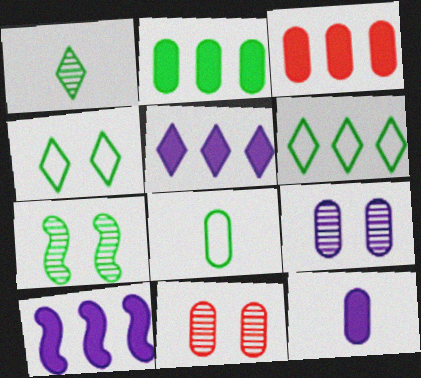[[3, 8, 9]]